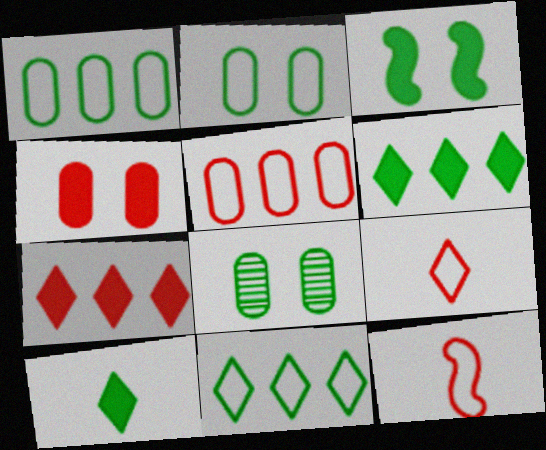[]